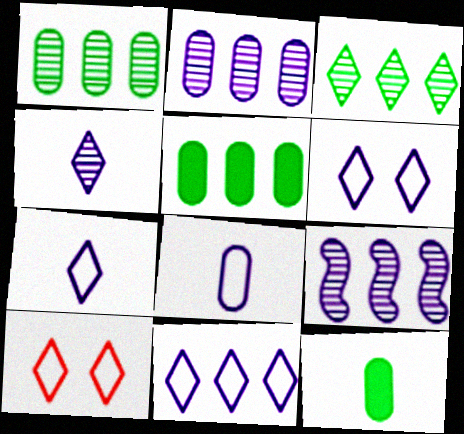[[6, 7, 11], 
[9, 10, 12]]